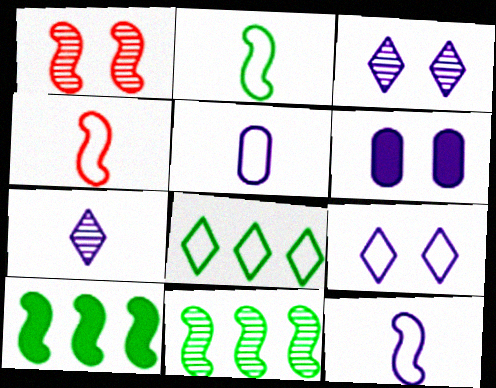[[1, 10, 12], 
[2, 4, 12]]